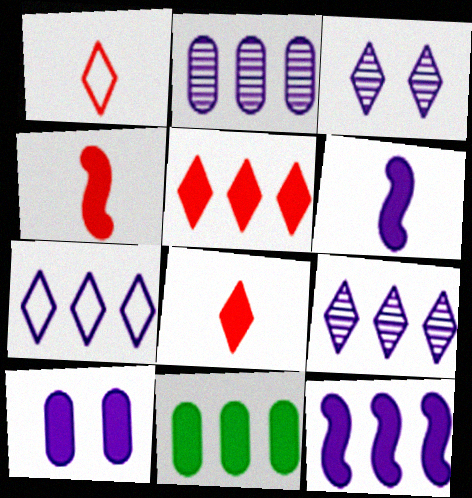[[2, 7, 12], 
[5, 11, 12]]